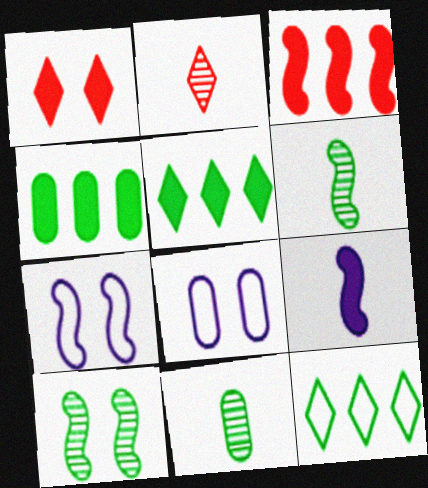[[1, 4, 9], 
[1, 8, 10], 
[2, 4, 7], 
[3, 6, 7]]